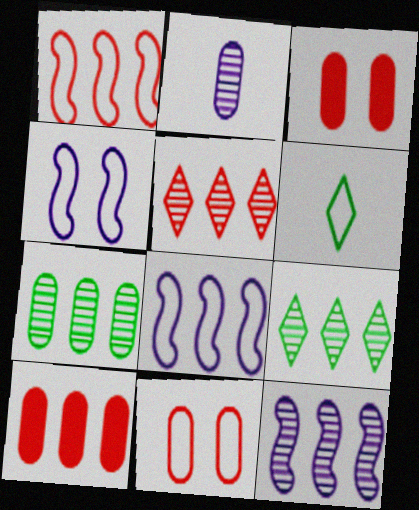[[1, 5, 10], 
[3, 6, 12], 
[5, 7, 12], 
[6, 8, 11], 
[8, 9, 10]]